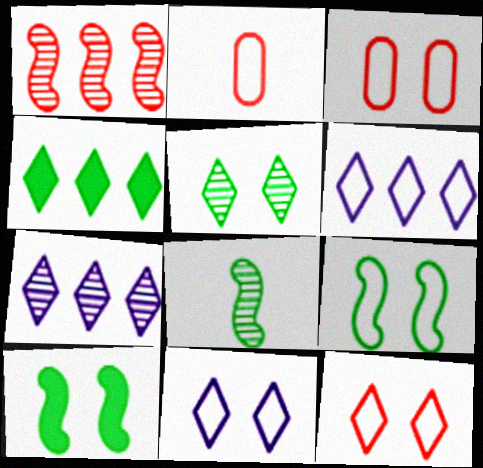[[2, 6, 9], 
[2, 7, 10], 
[3, 9, 11]]